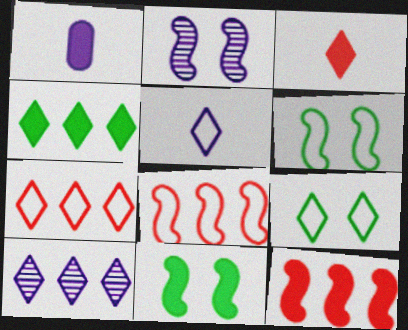[[3, 9, 10], 
[4, 7, 10], 
[5, 7, 9]]